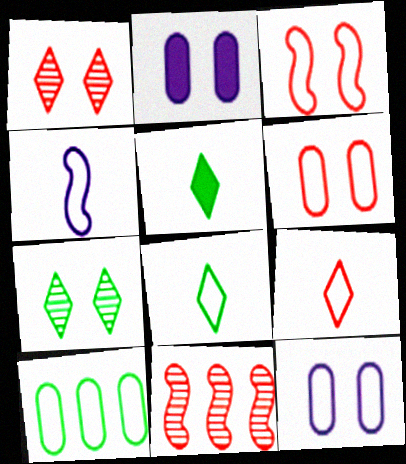[[2, 3, 7], 
[2, 8, 11], 
[5, 11, 12]]